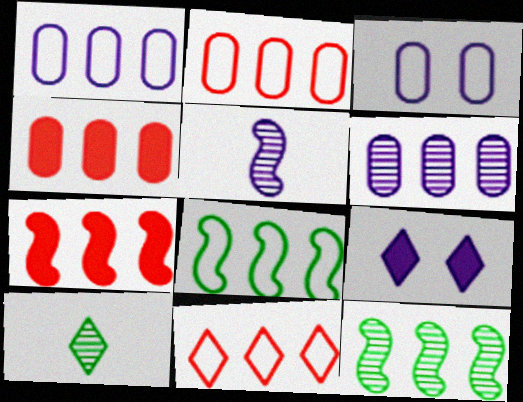[[1, 5, 9], 
[1, 8, 11], 
[3, 7, 10], 
[9, 10, 11]]